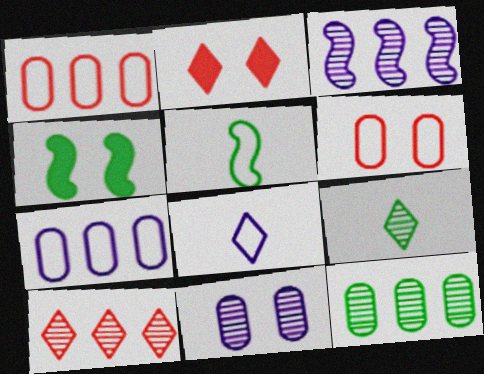[[3, 10, 12]]